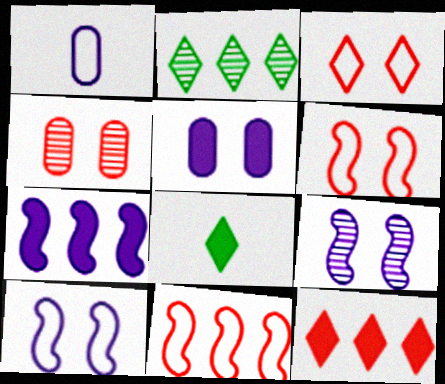[]